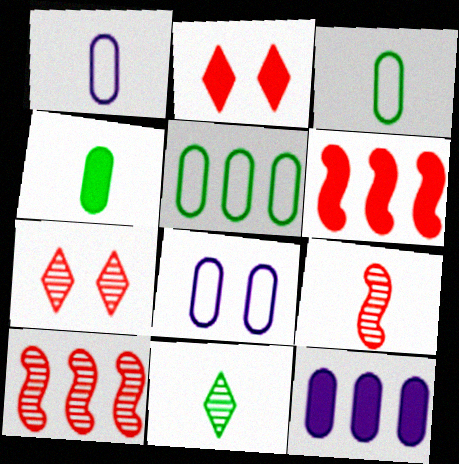[[6, 8, 11]]